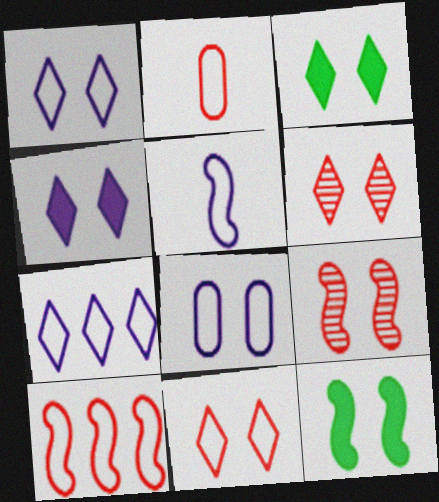[[1, 3, 6], 
[2, 10, 11], 
[3, 8, 9], 
[5, 7, 8], 
[6, 8, 12]]